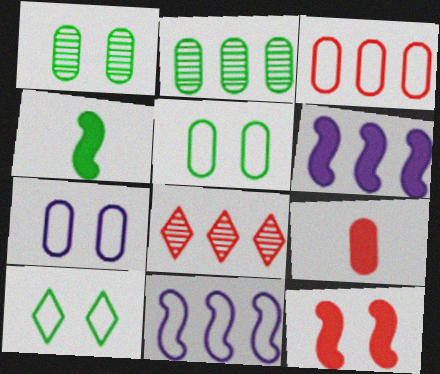[[2, 4, 10], 
[2, 7, 9], 
[4, 6, 12], 
[4, 7, 8]]